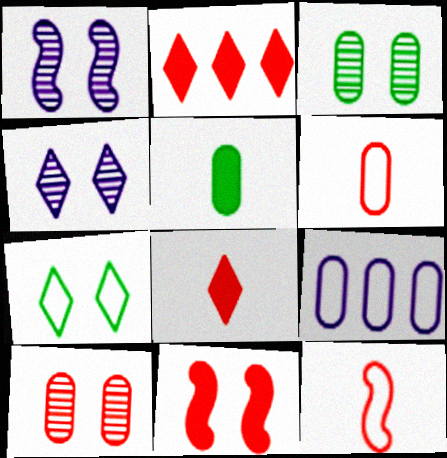[[2, 10, 12], 
[5, 9, 10], 
[7, 9, 12]]